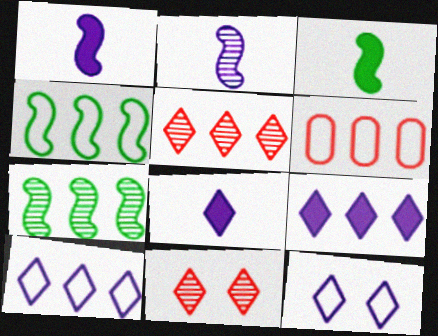[[4, 6, 10], 
[6, 7, 9]]